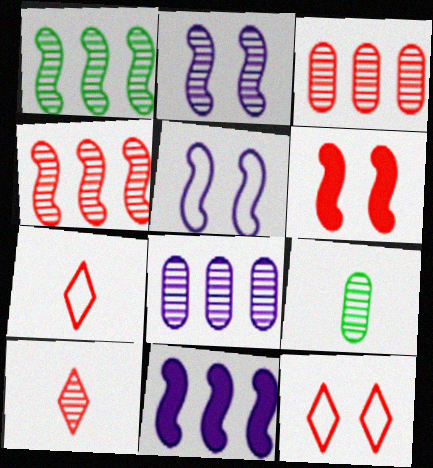[[3, 6, 7], 
[9, 11, 12]]